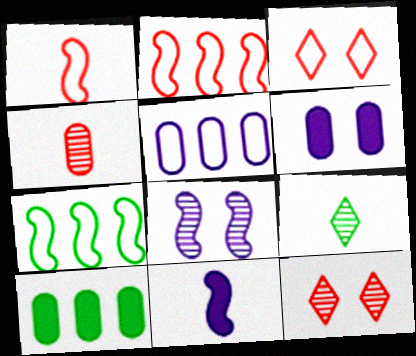[[2, 6, 9]]